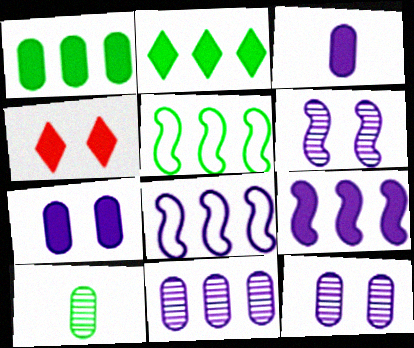[[4, 8, 10]]